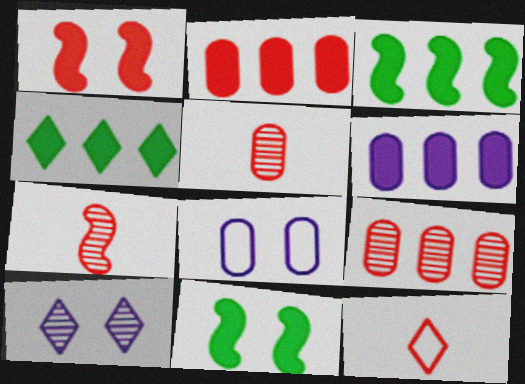[[1, 9, 12], 
[4, 7, 8], 
[4, 10, 12]]